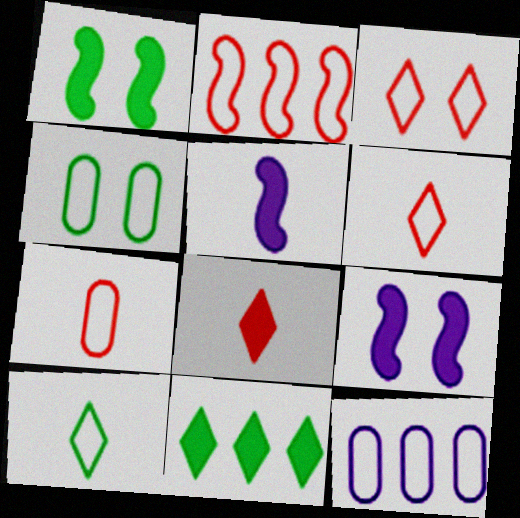[[2, 3, 7], 
[4, 7, 12]]